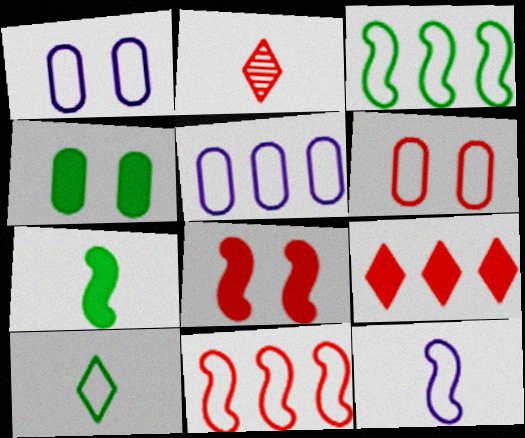[[1, 10, 11]]